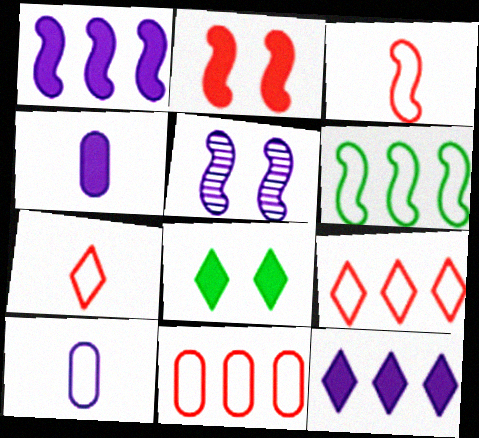[[5, 10, 12]]